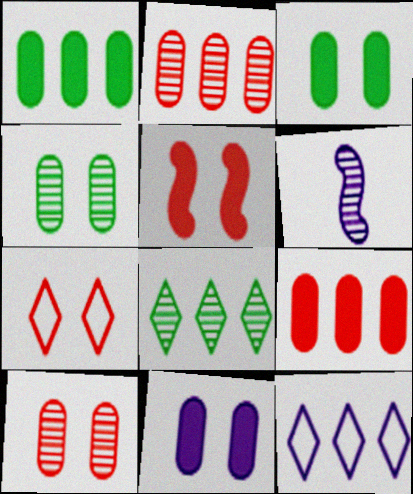[[1, 6, 7], 
[5, 7, 10], 
[6, 8, 10], 
[6, 11, 12]]